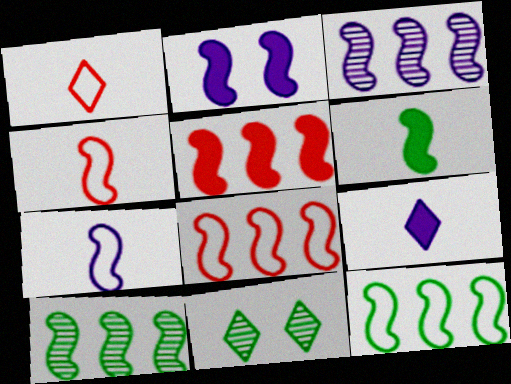[[2, 3, 7], 
[2, 4, 10], 
[2, 5, 6], 
[3, 5, 12]]